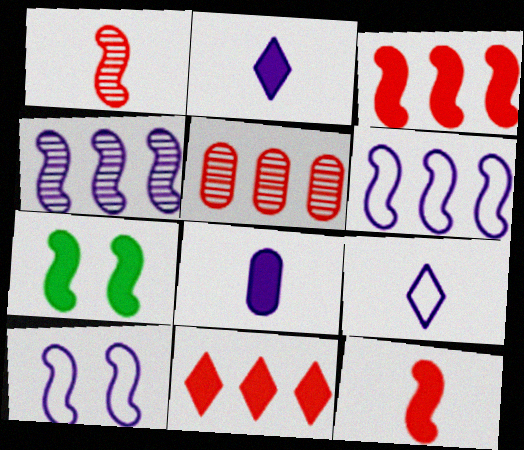[[1, 6, 7], 
[5, 7, 9], 
[7, 8, 11]]